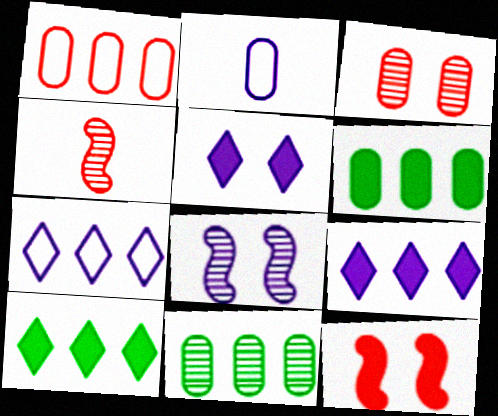[[2, 3, 6], 
[2, 8, 9]]